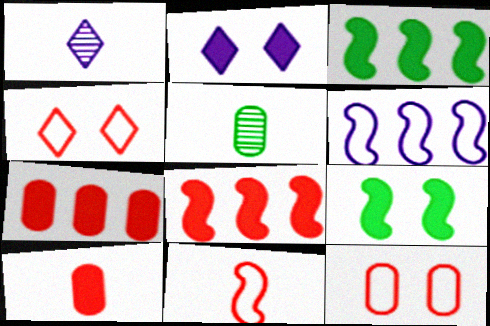[[1, 3, 12], 
[2, 3, 10]]